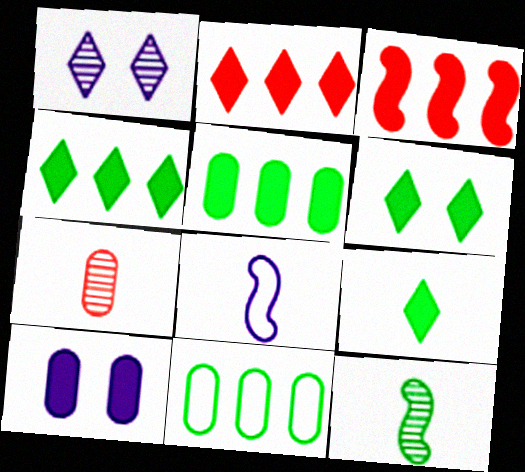[[3, 9, 10], 
[4, 6, 9], 
[6, 11, 12], 
[7, 8, 9], 
[7, 10, 11]]